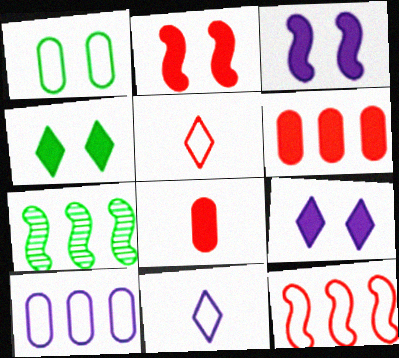[[1, 11, 12]]